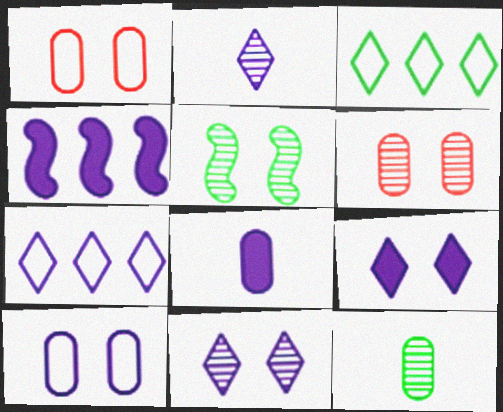[[1, 5, 9], 
[2, 4, 10], 
[2, 7, 9], 
[4, 8, 9], 
[5, 6, 11]]